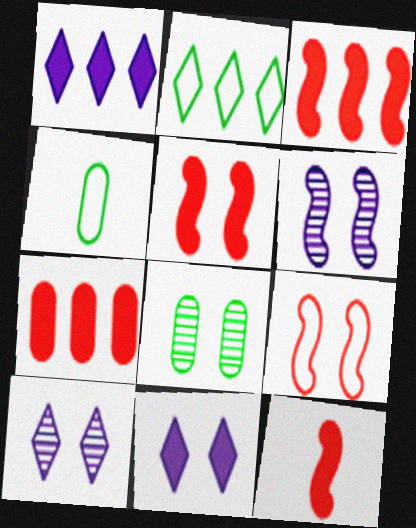[[3, 4, 10], 
[3, 5, 12], 
[8, 9, 11]]